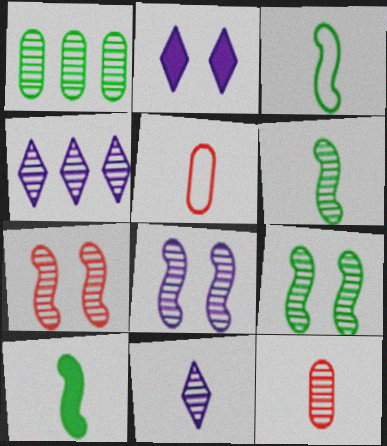[[1, 7, 11], 
[3, 6, 10], 
[4, 9, 12], 
[5, 10, 11], 
[6, 11, 12], 
[7, 8, 9]]